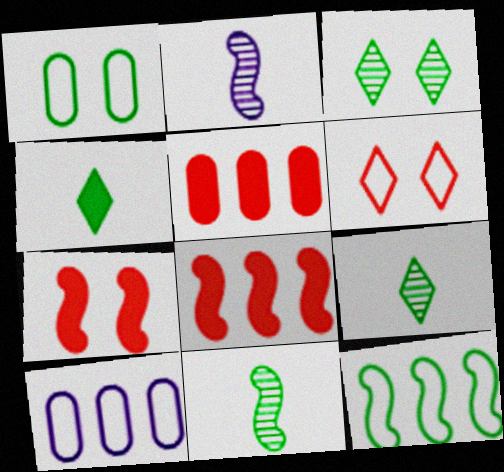[[2, 7, 12], 
[7, 9, 10]]